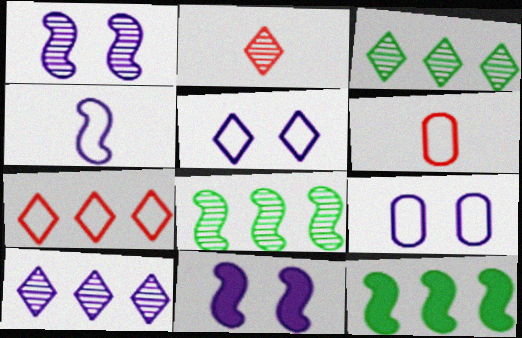[[2, 9, 12], 
[3, 6, 11]]